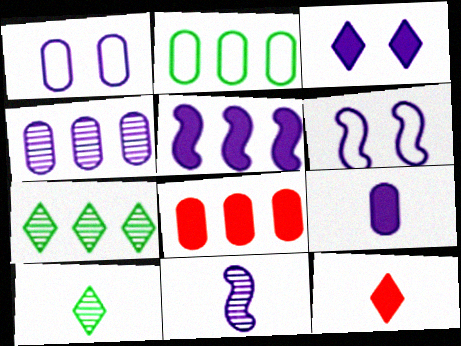[[1, 4, 9], 
[2, 4, 8], 
[3, 5, 9], 
[5, 6, 11], 
[6, 8, 10]]